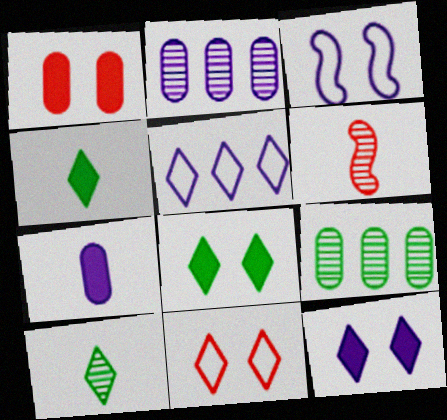[]